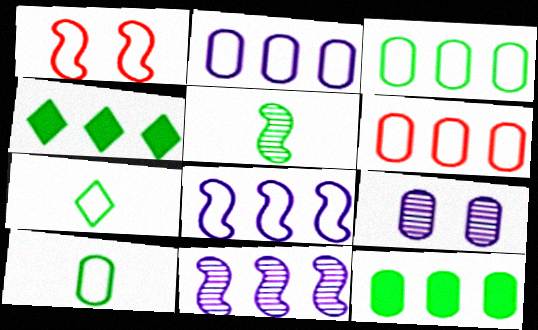[[1, 2, 7], 
[2, 3, 6], 
[4, 6, 11]]